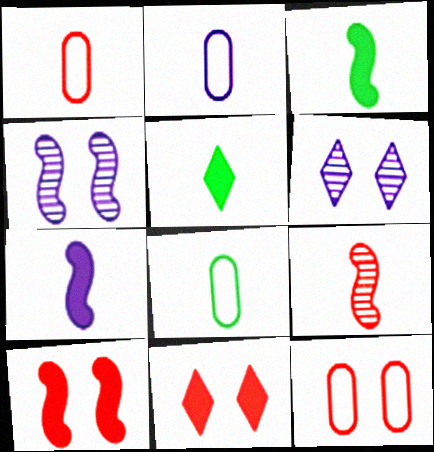[[1, 2, 8], 
[2, 5, 9]]